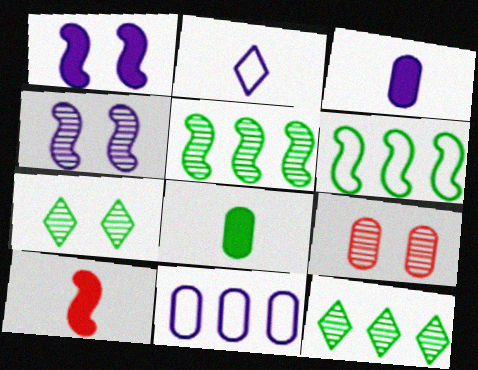[[4, 6, 10], 
[4, 7, 9], 
[6, 7, 8], 
[7, 10, 11], 
[8, 9, 11]]